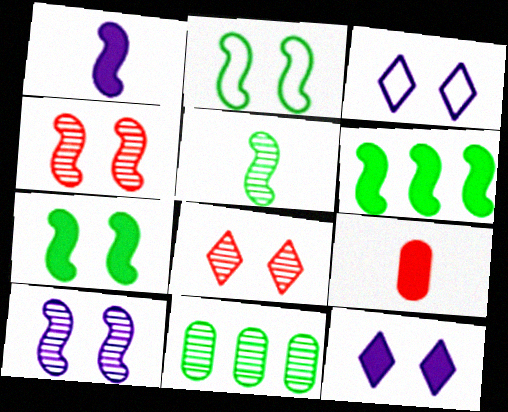[[2, 5, 6], 
[6, 9, 12]]